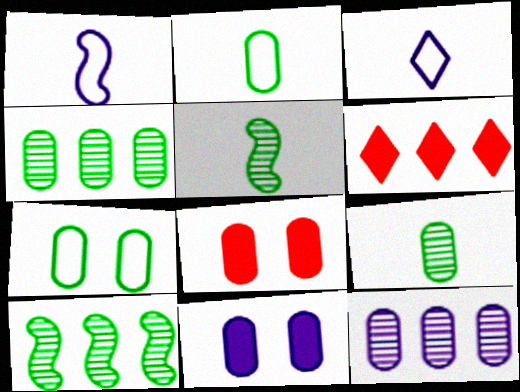[[2, 8, 12], 
[3, 8, 10]]